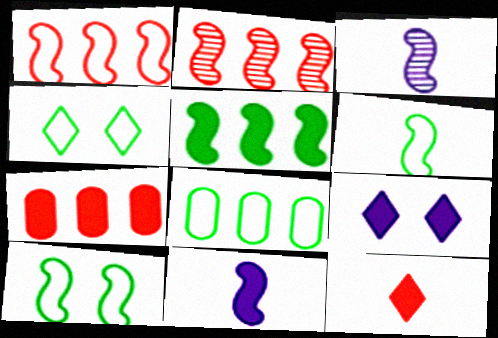[[2, 10, 11], 
[3, 4, 7], 
[4, 6, 8]]